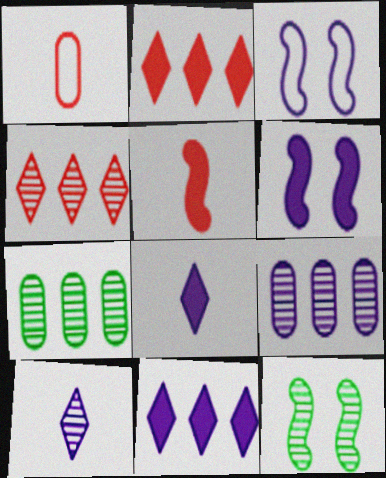[[1, 11, 12], 
[3, 8, 9]]